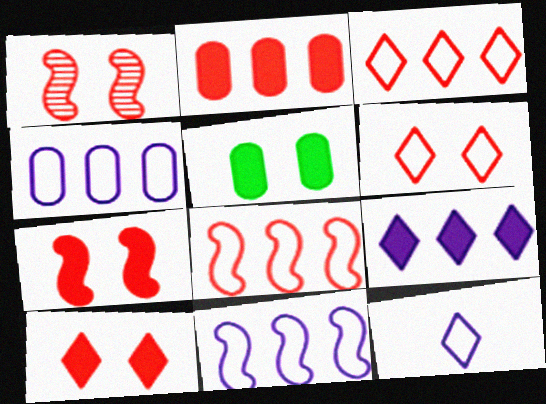[]